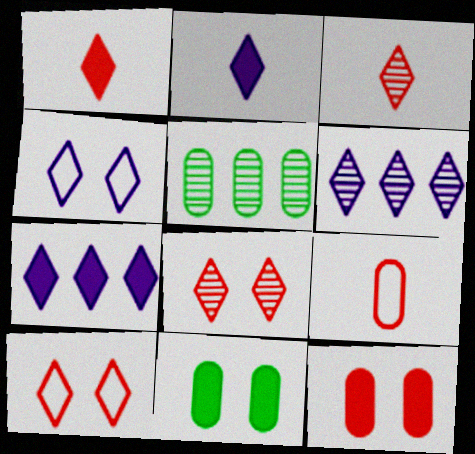[[2, 4, 6]]